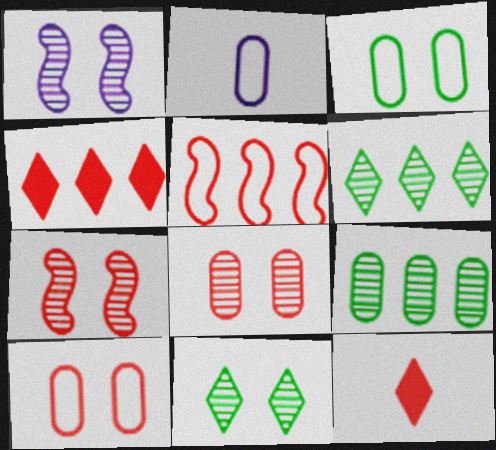[[1, 8, 11], 
[5, 8, 12]]